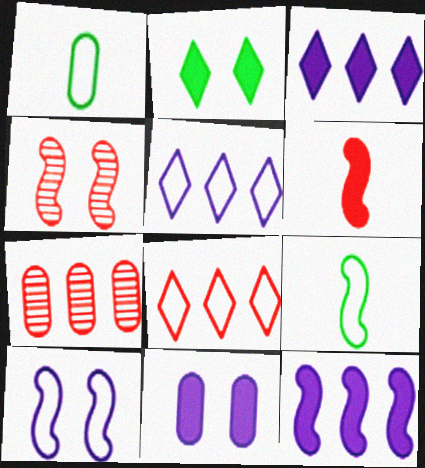[[1, 3, 4], 
[1, 7, 11], 
[1, 8, 10], 
[4, 9, 12]]